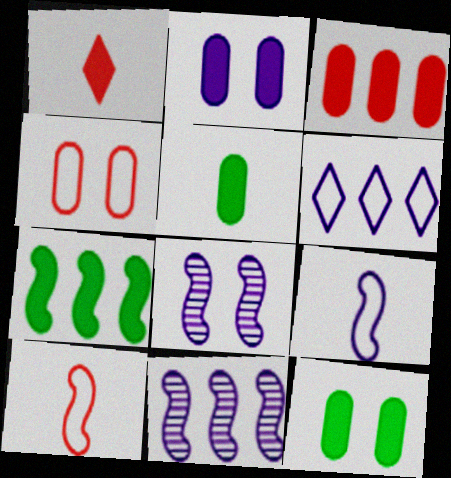[[1, 2, 7], 
[2, 3, 5], 
[7, 8, 10]]